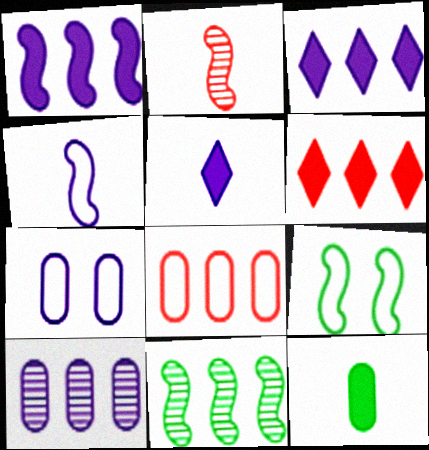[[1, 2, 9], 
[3, 8, 11]]